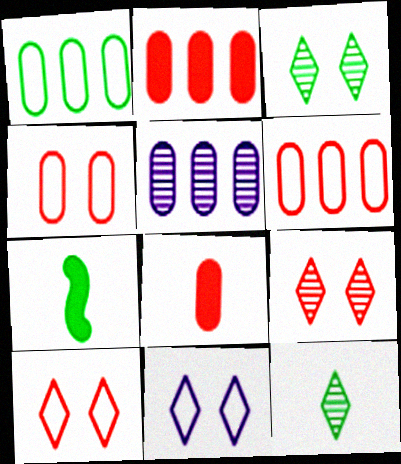[[1, 2, 5], 
[1, 3, 7], 
[5, 7, 10]]